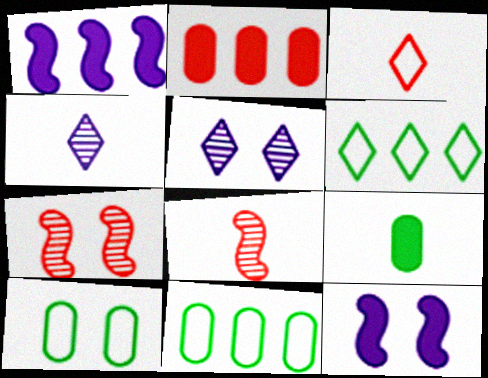[[2, 3, 7]]